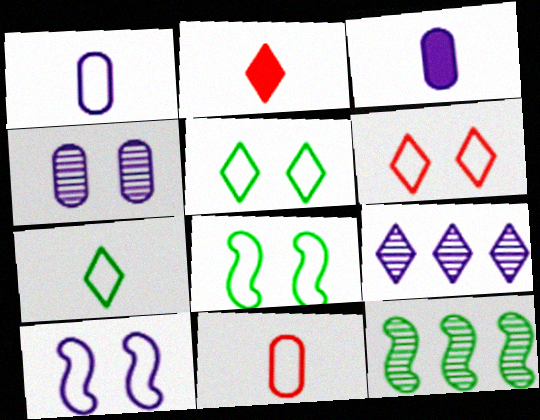[[2, 5, 9], 
[3, 6, 12], 
[3, 9, 10]]